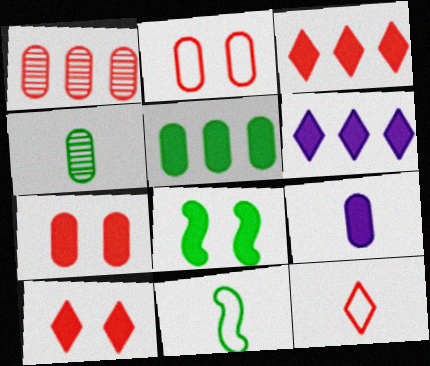[[3, 8, 9], 
[5, 7, 9]]